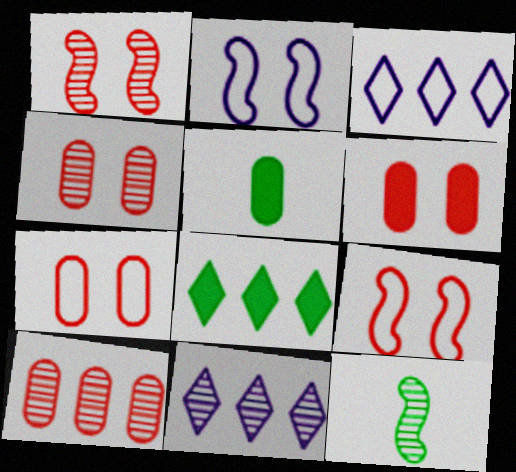[[1, 3, 5], 
[3, 6, 12], 
[4, 6, 7], 
[4, 11, 12], 
[5, 9, 11]]